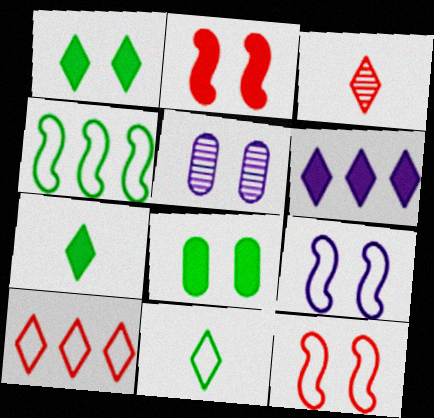[[1, 5, 12]]